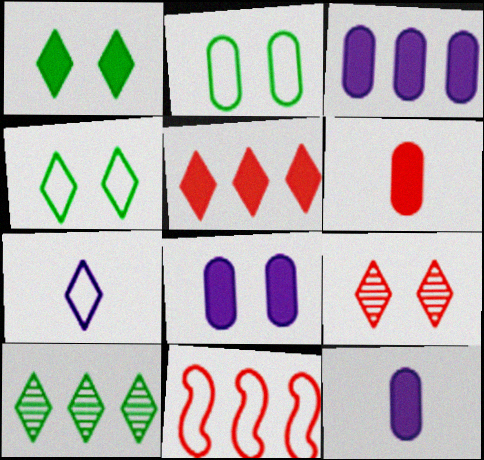[[2, 7, 11], 
[3, 8, 12], 
[3, 10, 11], 
[6, 9, 11]]